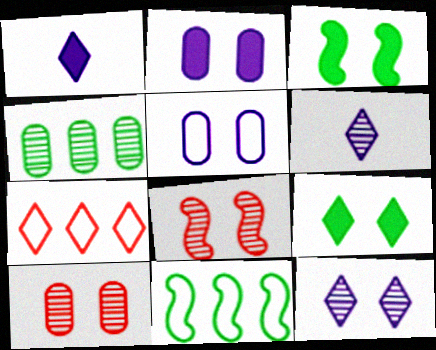[[1, 10, 11], 
[4, 6, 8], 
[5, 8, 9], 
[6, 7, 9]]